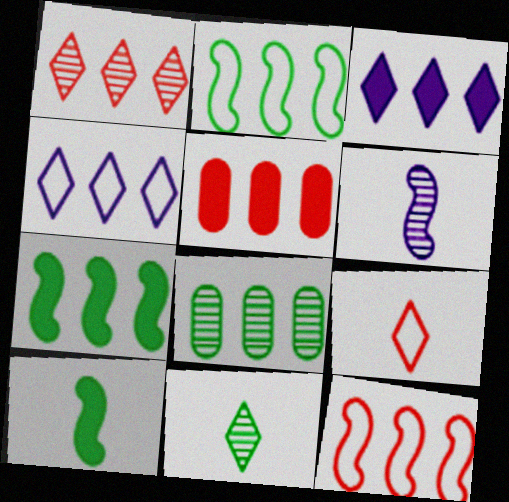[[1, 5, 12], 
[3, 5, 7], 
[3, 8, 12]]